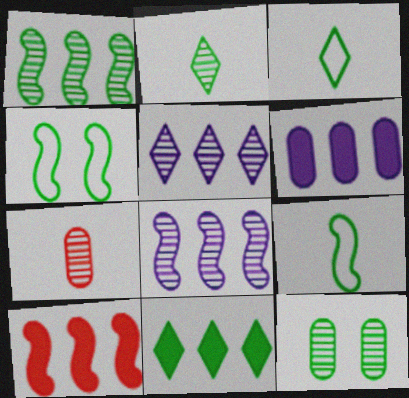[[1, 2, 12], 
[6, 10, 11], 
[9, 11, 12]]